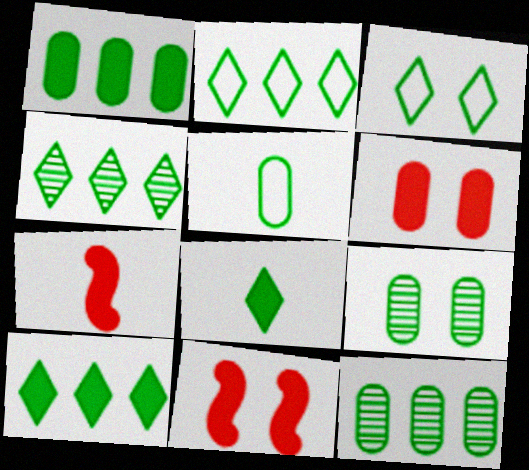[[1, 5, 9], 
[2, 4, 10], 
[3, 4, 8]]